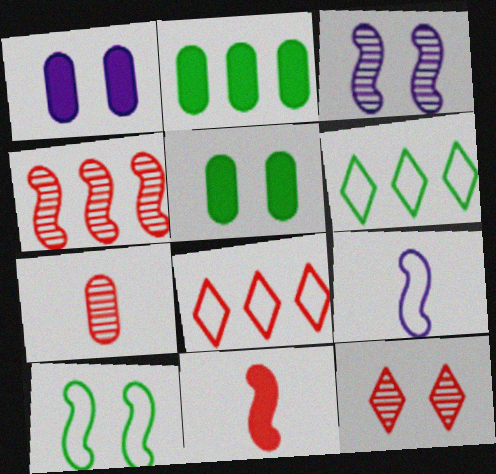[[1, 10, 12], 
[2, 9, 12], 
[4, 7, 12]]